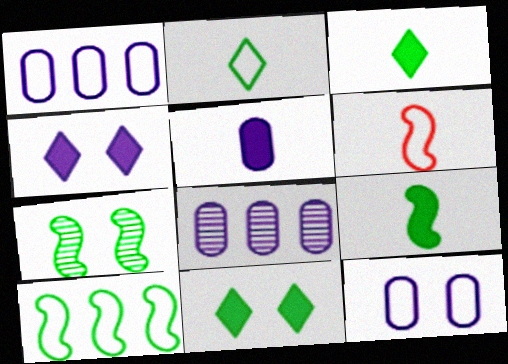[[5, 8, 12], 
[6, 8, 11], 
[7, 9, 10]]